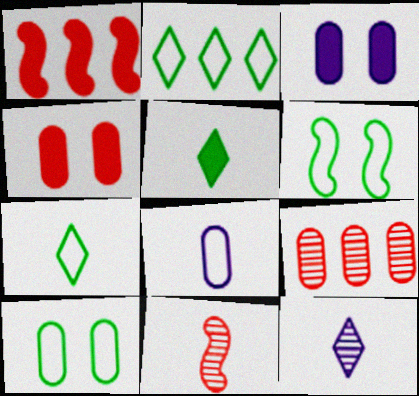[[1, 3, 5], 
[1, 10, 12], 
[2, 3, 11], 
[5, 8, 11]]